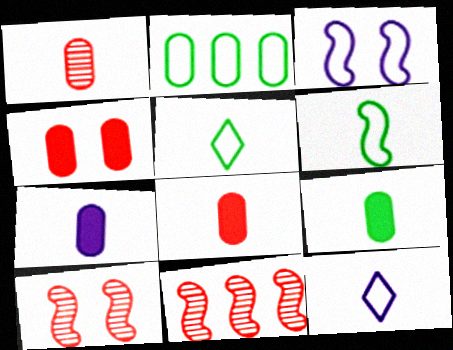[[7, 8, 9]]